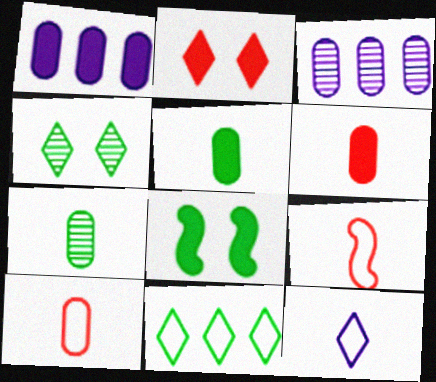[[1, 4, 9], 
[7, 8, 11]]